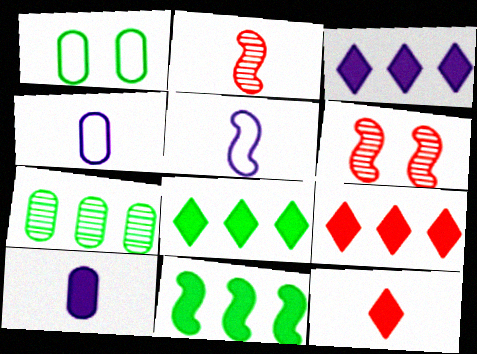[[1, 2, 3], 
[3, 8, 9], 
[4, 6, 8], 
[5, 6, 11]]